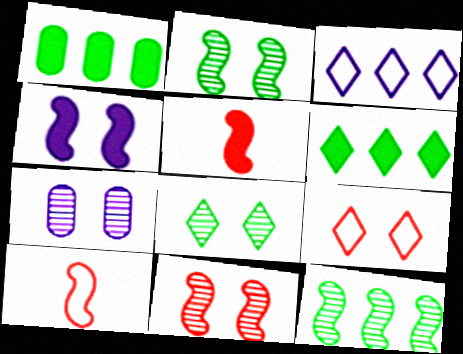[[4, 10, 12], 
[6, 7, 10], 
[7, 8, 11]]